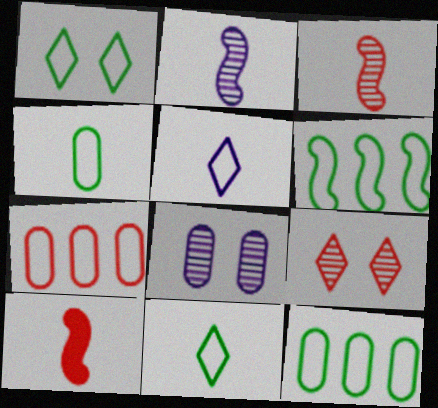[[1, 4, 6], 
[7, 9, 10]]